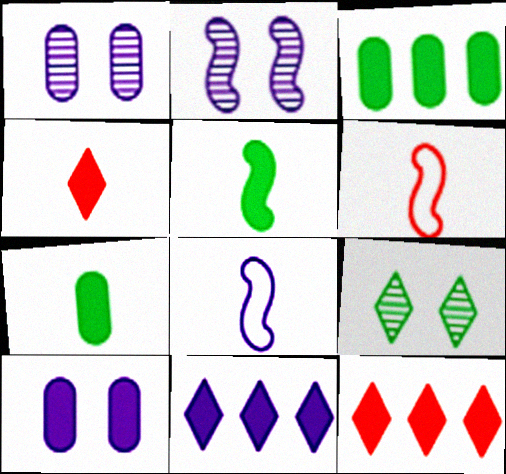[[1, 8, 11], 
[5, 10, 12]]